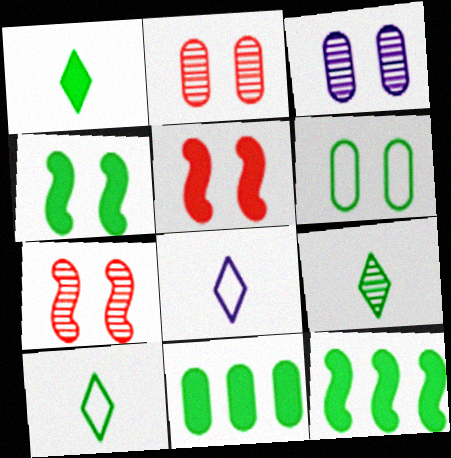[[1, 4, 11], 
[1, 9, 10], 
[2, 8, 12], 
[6, 9, 12], 
[7, 8, 11]]